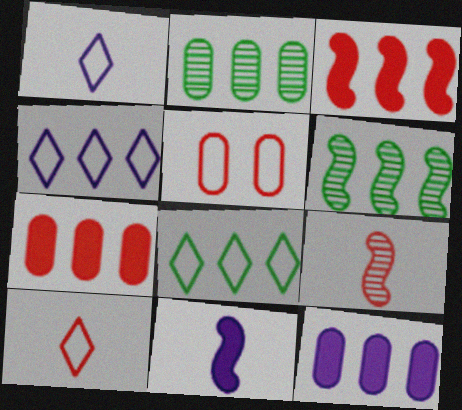[[2, 3, 4], 
[4, 6, 7]]